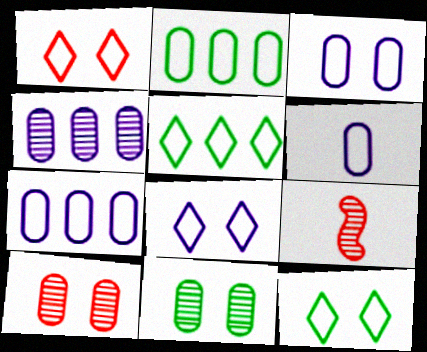[[1, 8, 12], 
[3, 6, 7]]